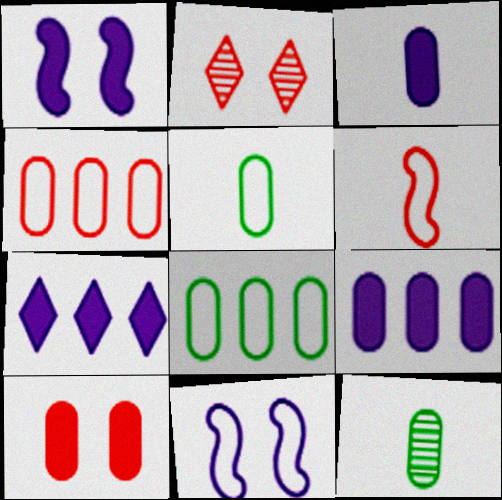[[1, 3, 7]]